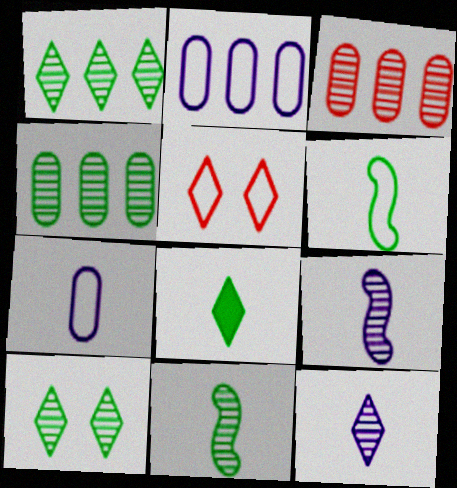[[2, 5, 6], 
[3, 9, 10], 
[4, 10, 11]]